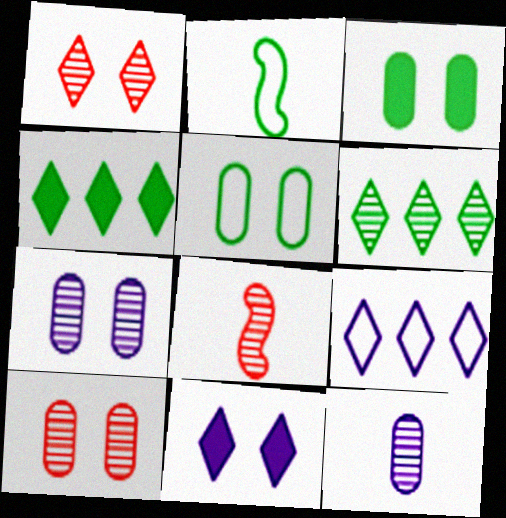[[2, 3, 6], 
[3, 8, 9], 
[6, 7, 8]]